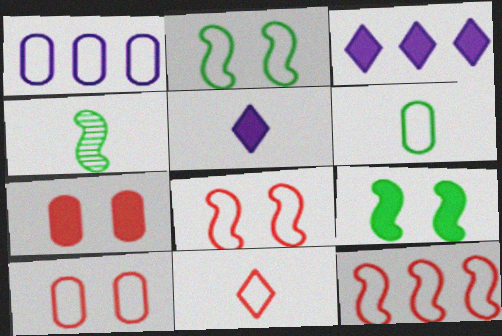[[1, 2, 11], 
[1, 6, 10], 
[3, 4, 10], 
[10, 11, 12]]